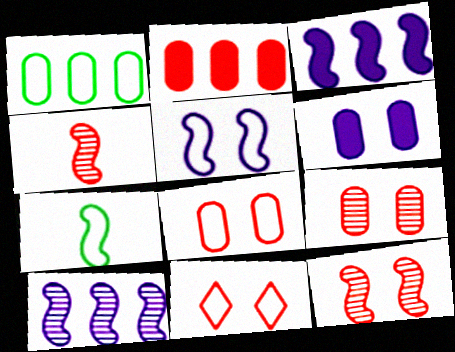[[2, 4, 11], 
[3, 7, 12]]